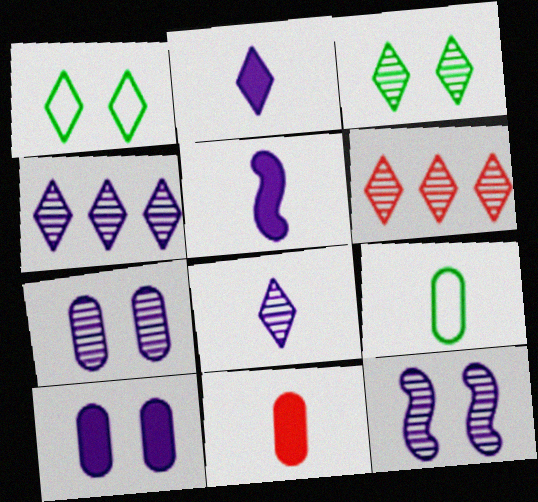[[1, 2, 6], 
[3, 6, 8]]